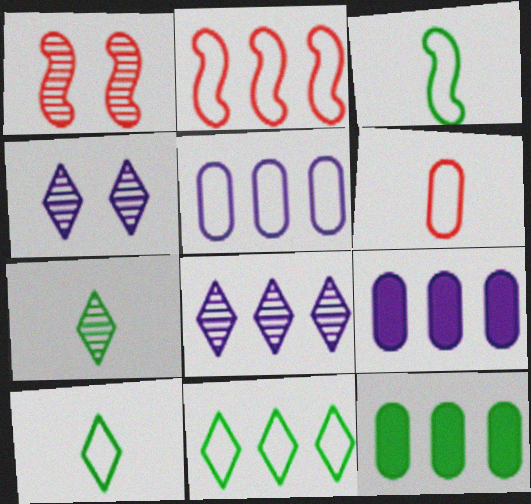[[1, 9, 10], 
[2, 5, 11], 
[2, 8, 12]]